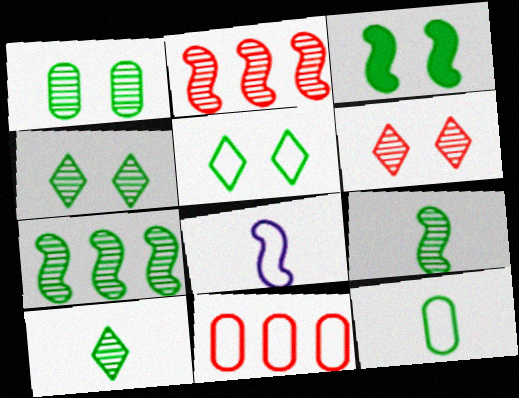[[1, 3, 5], 
[1, 7, 10], 
[2, 3, 8], 
[5, 8, 11]]